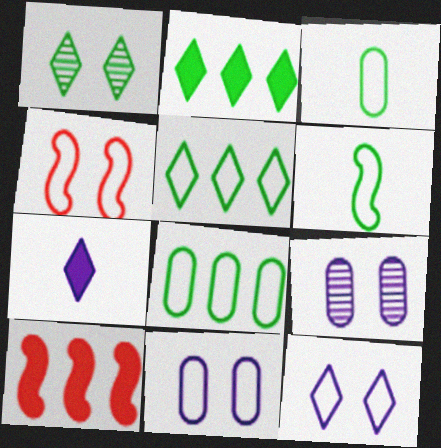[]